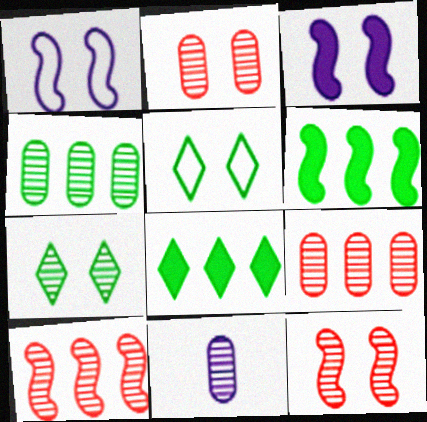[[2, 3, 5], 
[2, 4, 11], 
[7, 10, 11]]